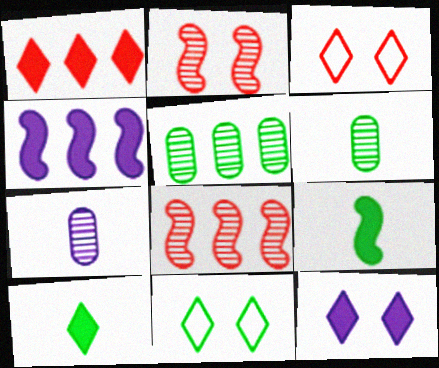[[1, 10, 12], 
[3, 4, 6], 
[5, 9, 11]]